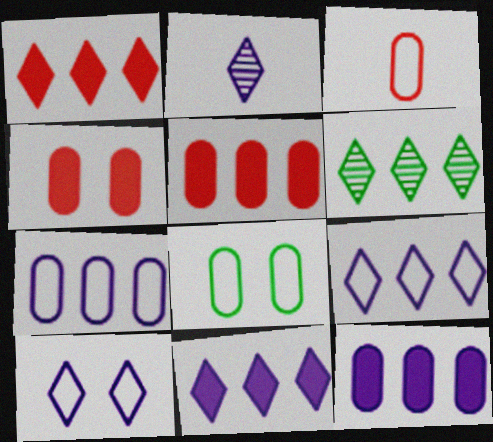[[1, 6, 9], 
[2, 10, 11], 
[3, 7, 8]]